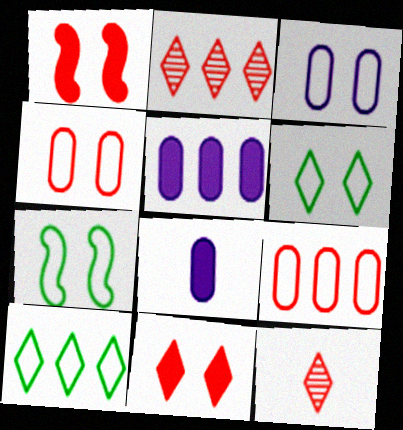[[1, 9, 12], 
[2, 7, 8], 
[5, 7, 12]]